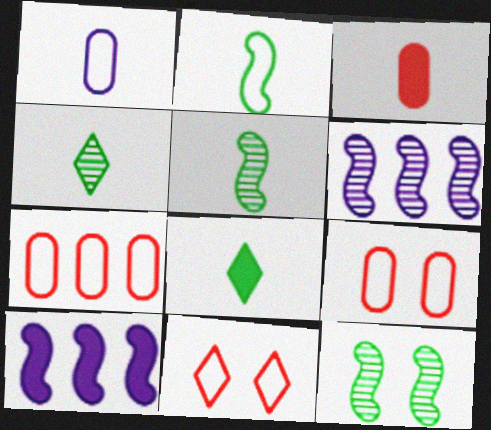[[4, 9, 10], 
[6, 8, 9]]